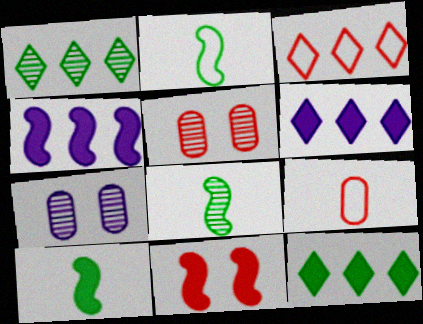[[1, 3, 6], 
[2, 5, 6], 
[2, 8, 10], 
[3, 7, 10], 
[4, 10, 11]]